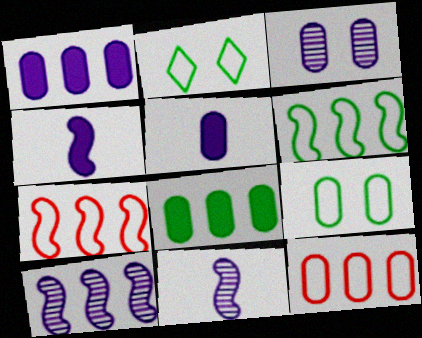[]